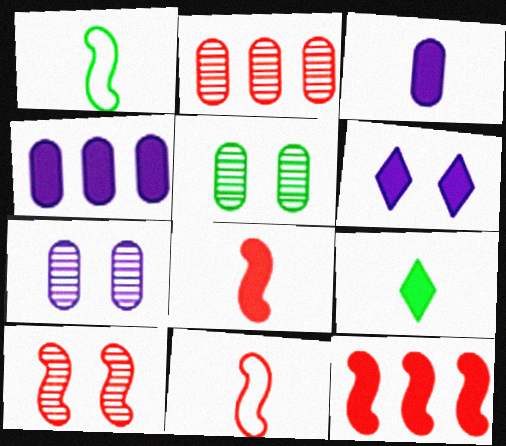[[1, 2, 6], 
[3, 8, 9], 
[10, 11, 12]]